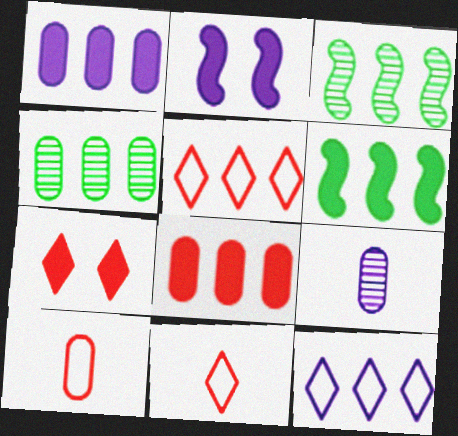[[1, 3, 5], 
[2, 4, 11], 
[2, 9, 12], 
[3, 8, 12]]